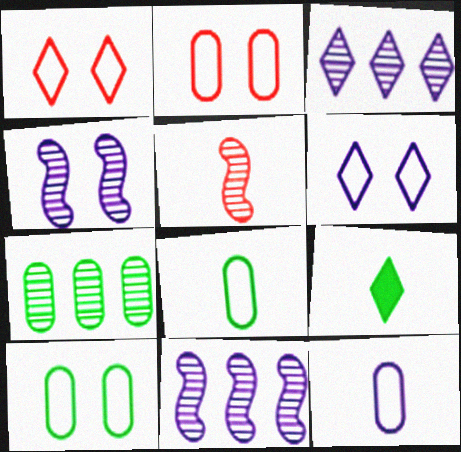[[1, 3, 9], 
[2, 9, 11], 
[5, 9, 12]]